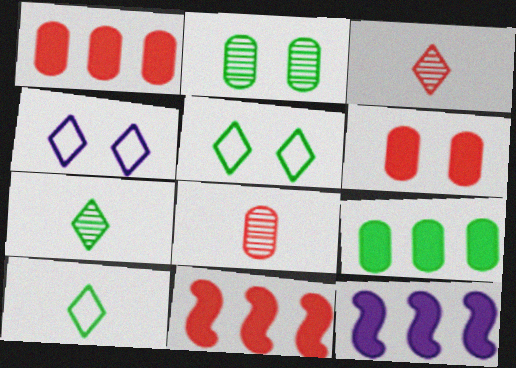[[5, 8, 12]]